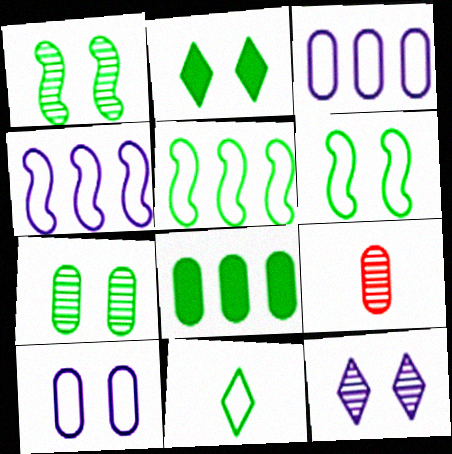[[1, 8, 11], 
[2, 4, 9], 
[2, 6, 7], 
[8, 9, 10]]